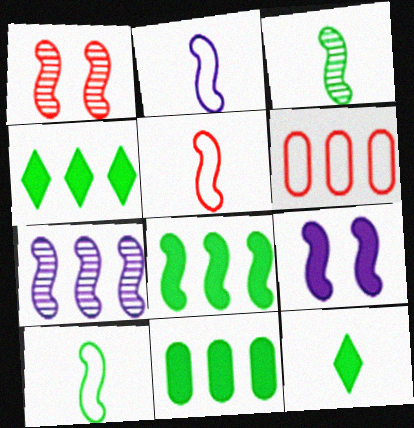[[1, 2, 8], 
[1, 3, 7], 
[2, 5, 10], 
[2, 7, 9], 
[4, 6, 7], 
[4, 8, 11]]